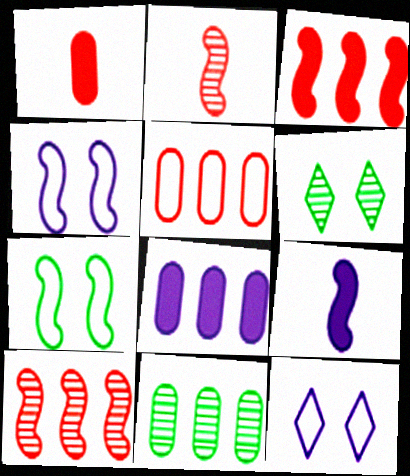[[5, 6, 9], 
[5, 8, 11], 
[7, 9, 10]]